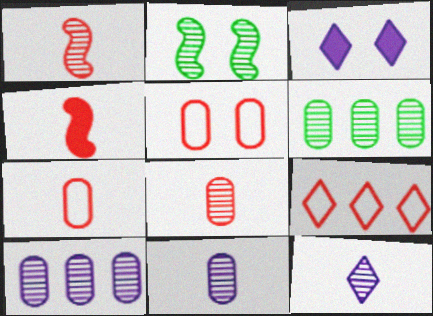[[2, 3, 5]]